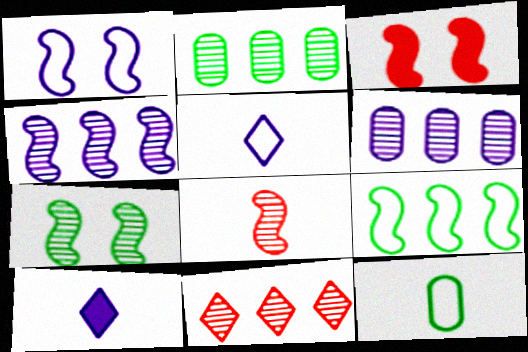[[1, 3, 7], 
[1, 6, 10], 
[2, 3, 5], 
[2, 4, 11], 
[4, 7, 8], 
[8, 10, 12]]